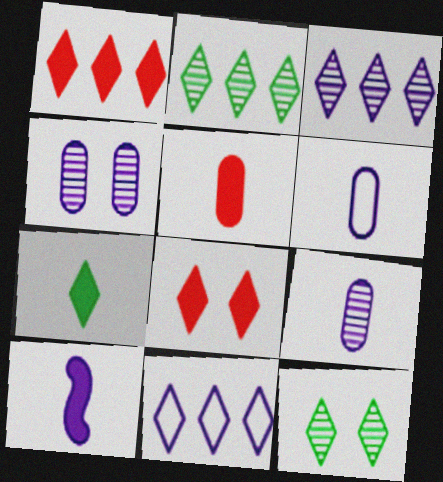[[1, 2, 11], 
[4, 10, 11], 
[5, 7, 10]]